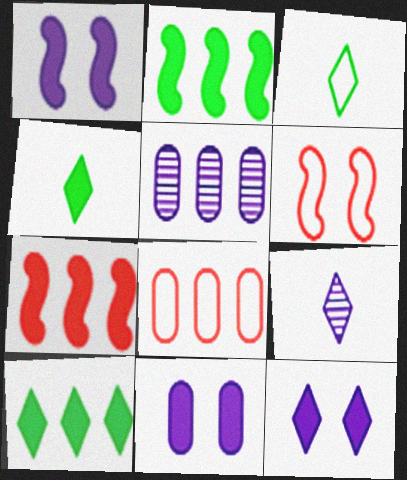[[1, 11, 12], 
[4, 5, 6], 
[4, 7, 11]]